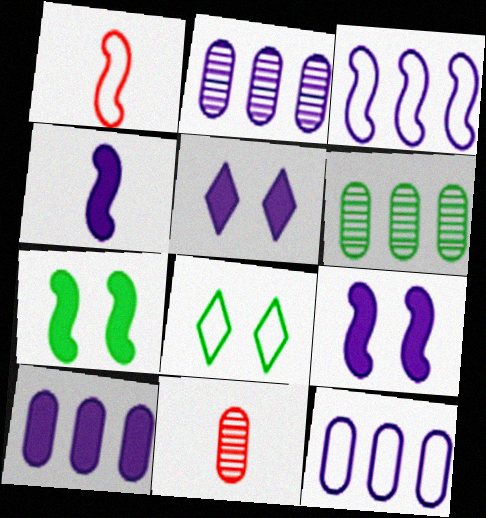[[1, 5, 6], 
[1, 8, 12], 
[2, 10, 12], 
[4, 5, 10]]